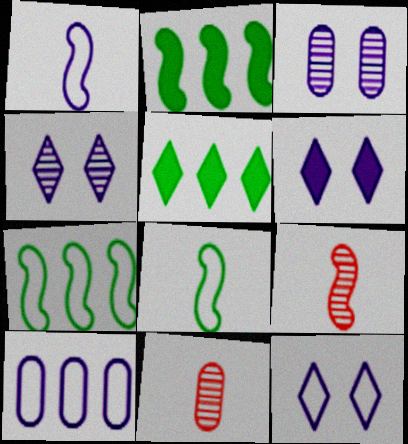[[1, 10, 12], 
[2, 11, 12], 
[4, 6, 12], 
[6, 7, 11]]